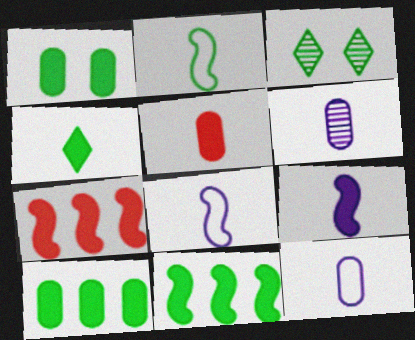[[1, 4, 11], 
[2, 3, 10], 
[3, 7, 12], 
[4, 5, 9]]